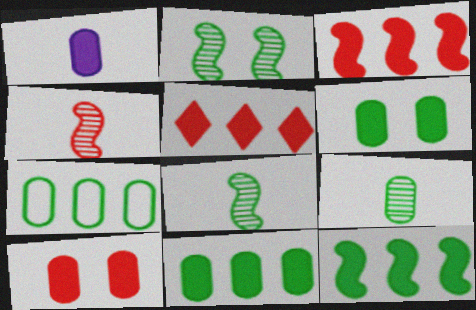[[1, 10, 11], 
[6, 7, 9]]